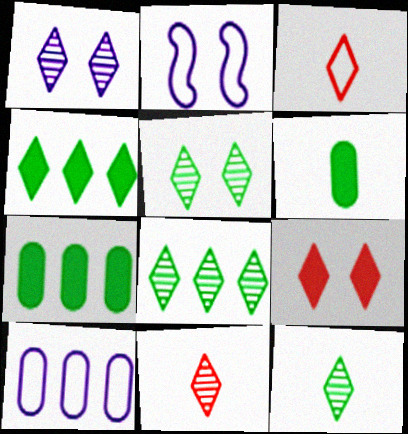[[1, 3, 4], 
[1, 8, 11], 
[2, 7, 11], 
[5, 8, 12]]